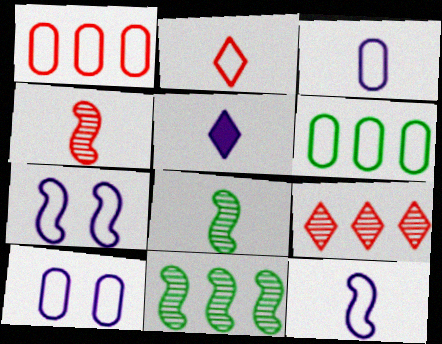[[2, 6, 7]]